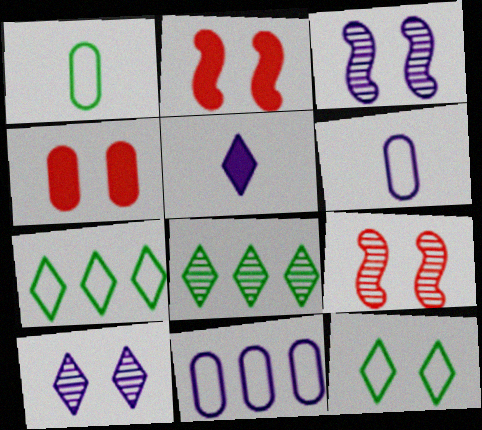[[2, 6, 8], 
[3, 4, 12], 
[3, 5, 11]]